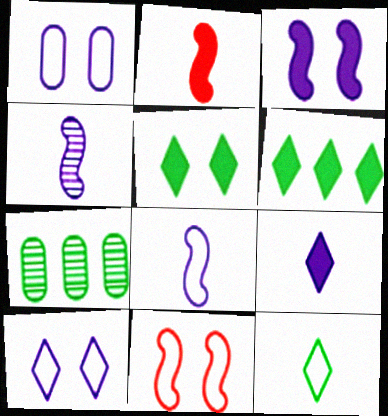[[2, 7, 10], 
[7, 9, 11]]